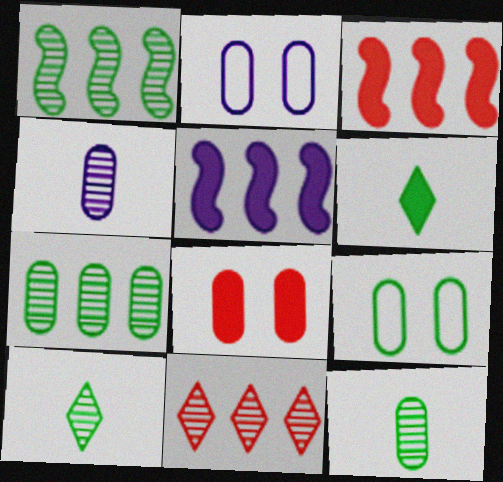[[1, 6, 9], 
[2, 3, 10], 
[5, 6, 8]]